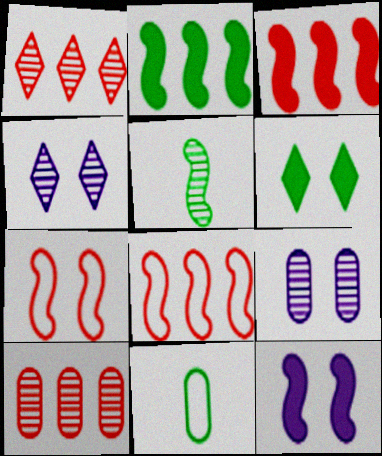[[1, 5, 9], 
[1, 11, 12], 
[3, 4, 11], 
[4, 5, 10], 
[5, 8, 12], 
[6, 7, 9]]